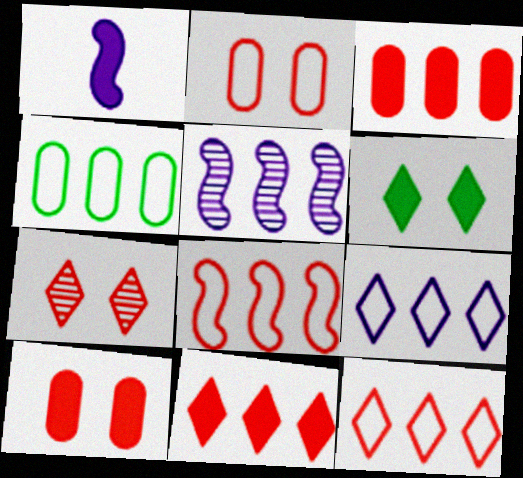[[1, 3, 6], 
[1, 4, 7], 
[4, 5, 11], 
[4, 8, 9]]